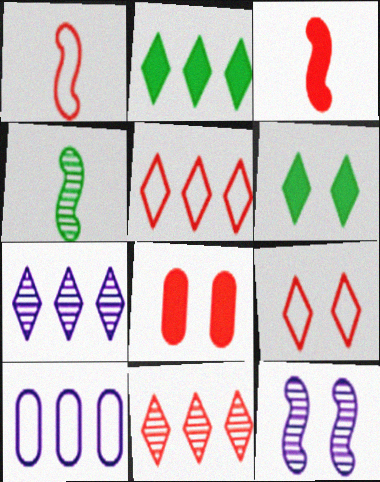[[1, 8, 11], 
[2, 5, 7]]